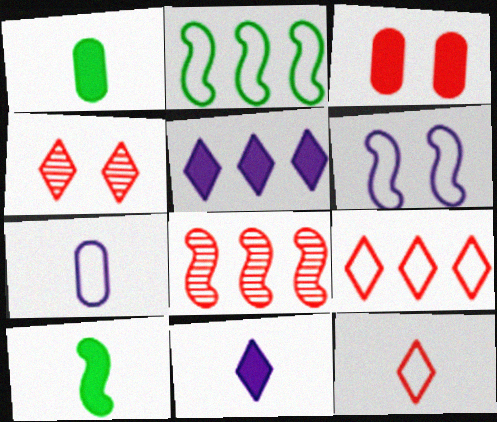[[3, 5, 10], 
[3, 8, 12], 
[6, 8, 10]]